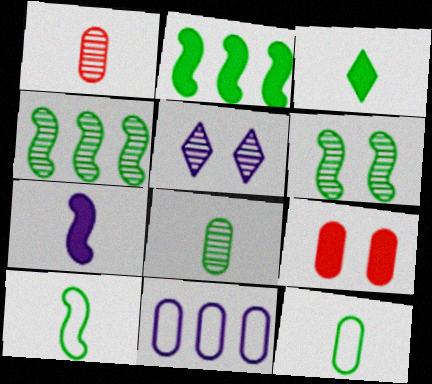[[1, 4, 5], 
[2, 6, 10], 
[3, 8, 10], 
[5, 7, 11], 
[8, 9, 11]]